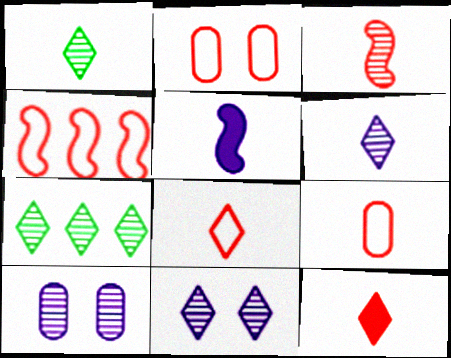[[1, 5, 9], 
[2, 4, 8], 
[2, 5, 7], 
[3, 7, 10], 
[3, 9, 12]]